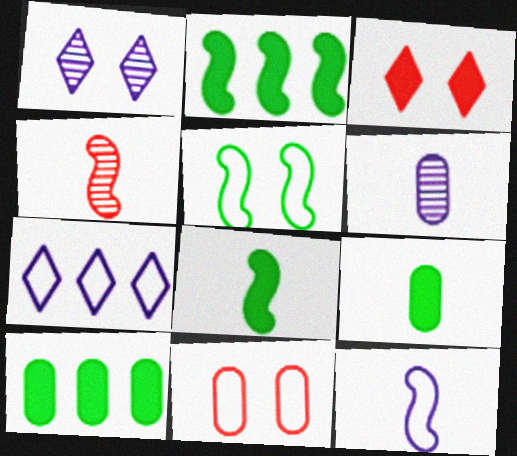[[4, 8, 12], 
[6, 10, 11]]